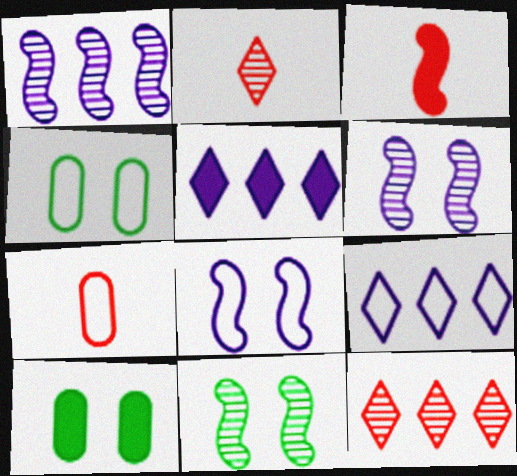[[2, 3, 7], 
[3, 5, 10], 
[5, 7, 11]]